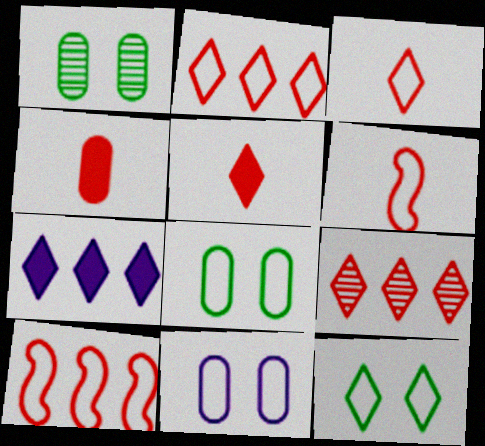[[1, 6, 7]]